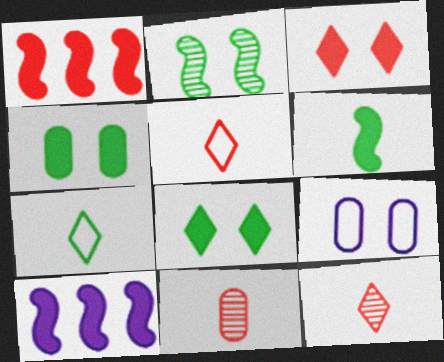[[2, 3, 9]]